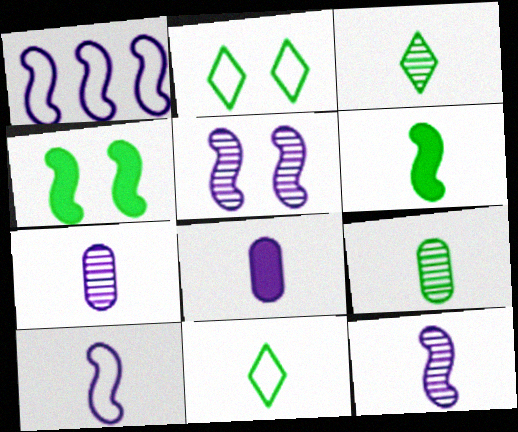[[6, 9, 11]]